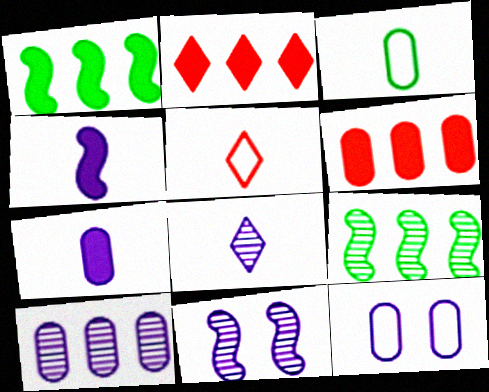[[2, 3, 11], 
[7, 10, 12], 
[8, 10, 11]]